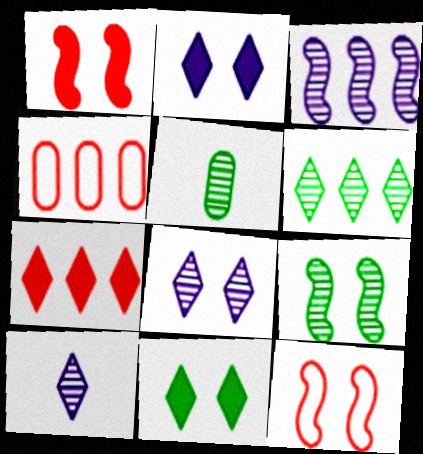[[5, 6, 9]]